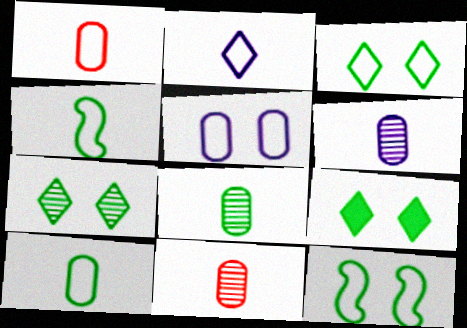[[1, 2, 4], 
[3, 7, 9], 
[6, 8, 11]]